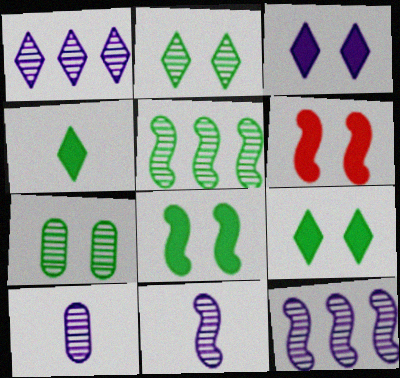[]